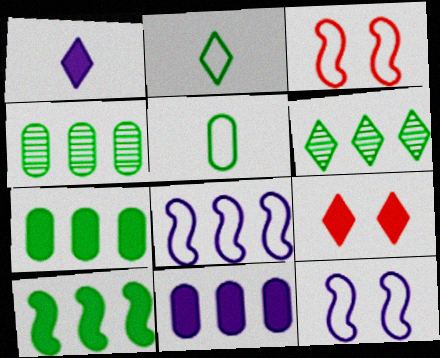[[1, 3, 4]]